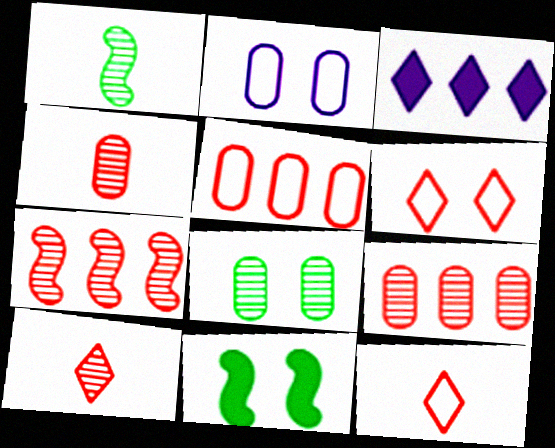[]